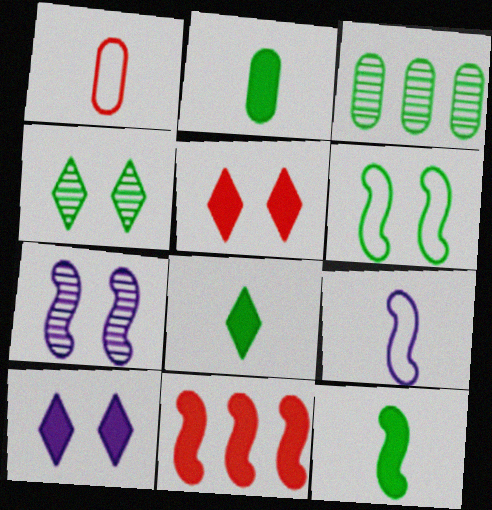[[2, 8, 12], 
[2, 10, 11], 
[3, 5, 9], 
[3, 6, 8]]